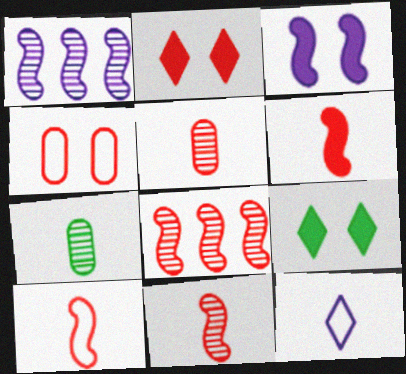[[6, 7, 12], 
[6, 10, 11]]